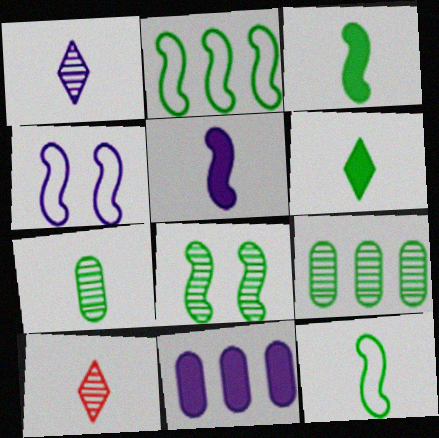[[1, 4, 11], 
[2, 3, 8], 
[6, 7, 12]]